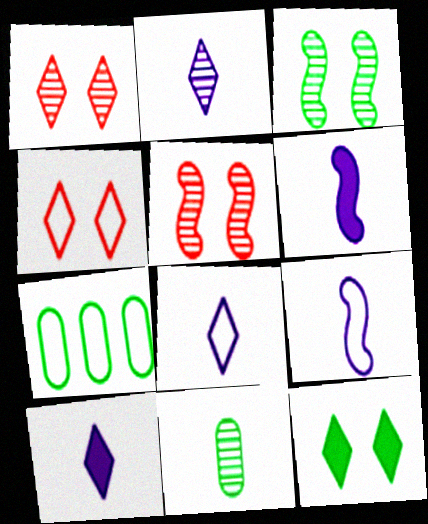[[1, 6, 7], 
[2, 8, 10], 
[4, 7, 9], 
[5, 7, 10]]